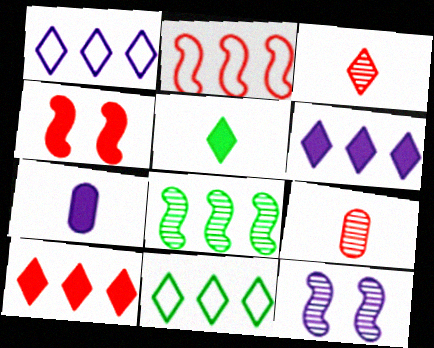[[1, 7, 12]]